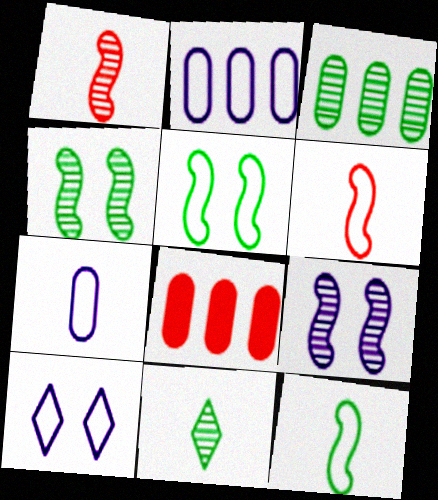[[2, 3, 8], 
[3, 4, 11]]